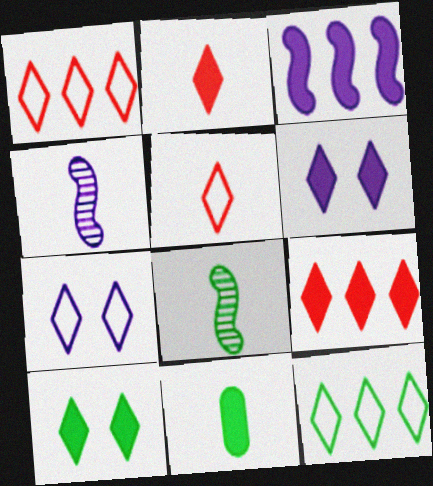[[4, 5, 11], 
[5, 7, 12]]